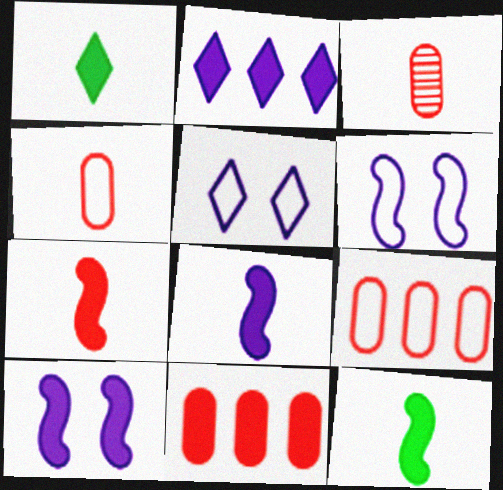[[1, 10, 11], 
[7, 8, 12]]